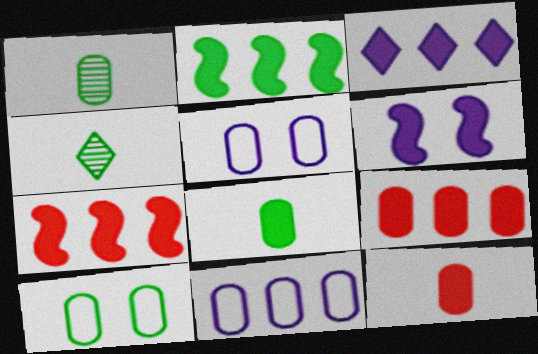[[1, 5, 9], 
[2, 3, 9], 
[2, 4, 10], 
[4, 5, 7]]